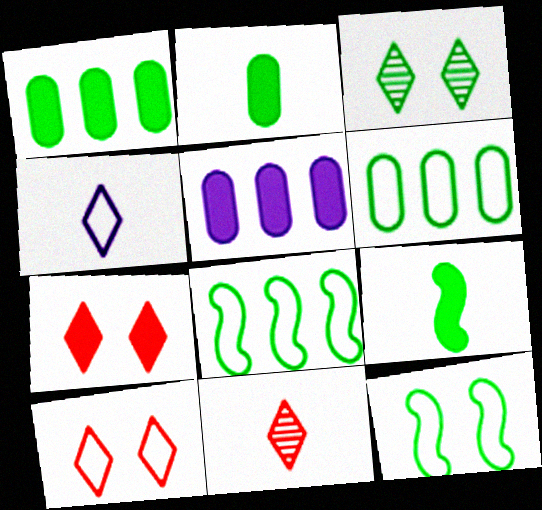[[2, 3, 8], 
[3, 6, 9], 
[5, 7, 9], 
[5, 11, 12]]